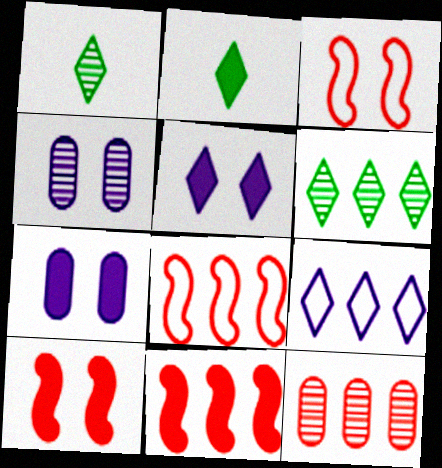[[1, 7, 8], 
[2, 4, 8], 
[2, 7, 11]]